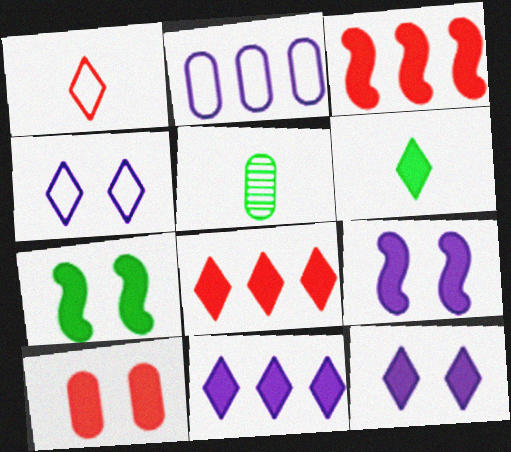[[2, 5, 10], 
[3, 4, 5], 
[6, 8, 12], 
[7, 10, 12]]